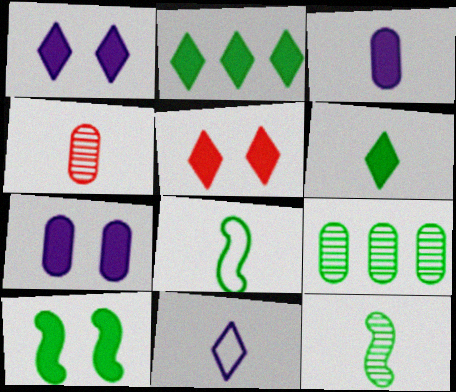[[5, 7, 10]]